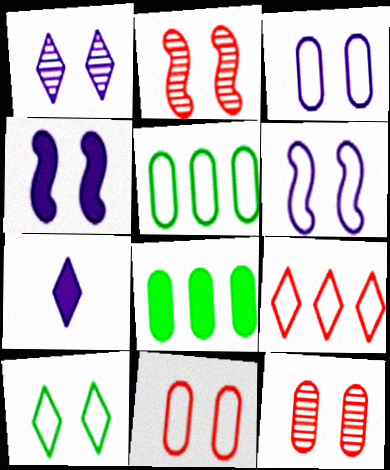[[1, 3, 4], 
[2, 5, 7], 
[4, 10, 12], 
[6, 10, 11]]